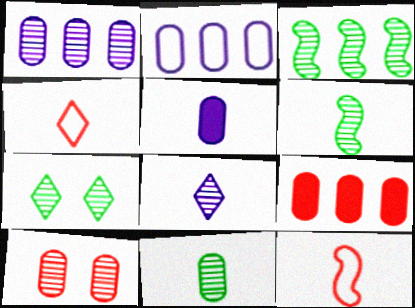[[1, 10, 11], 
[3, 7, 11], 
[3, 8, 10], 
[4, 5, 6]]